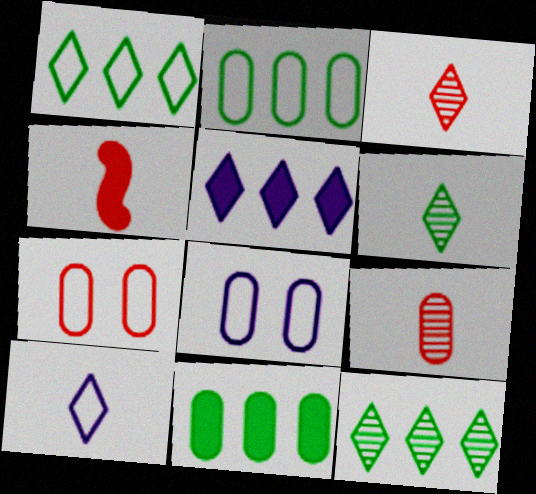[[4, 8, 12], 
[8, 9, 11]]